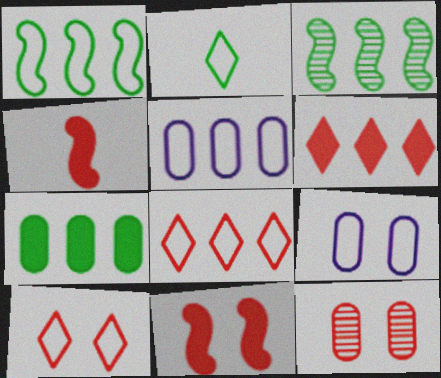[[1, 5, 8], 
[3, 5, 6], 
[4, 8, 12], 
[10, 11, 12]]